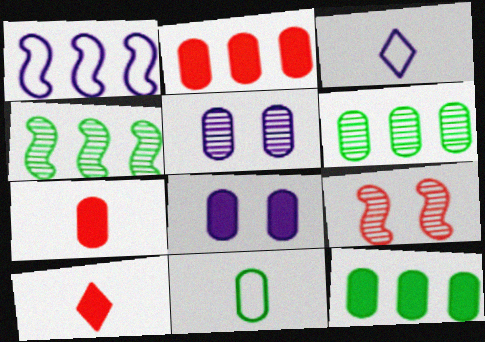[[2, 5, 11], 
[3, 9, 12], 
[7, 8, 12]]